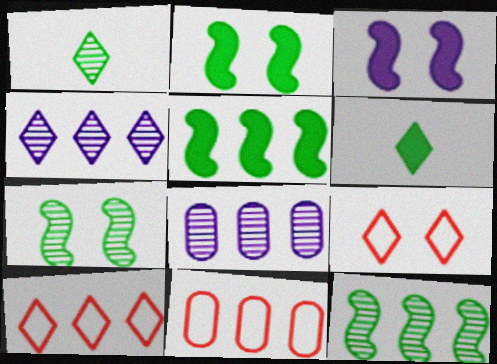[[1, 3, 11], 
[4, 5, 11], 
[4, 6, 9], 
[5, 8, 10]]